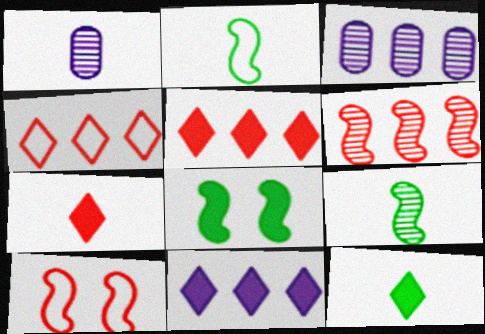[[1, 2, 7], 
[1, 4, 8], 
[3, 10, 12]]